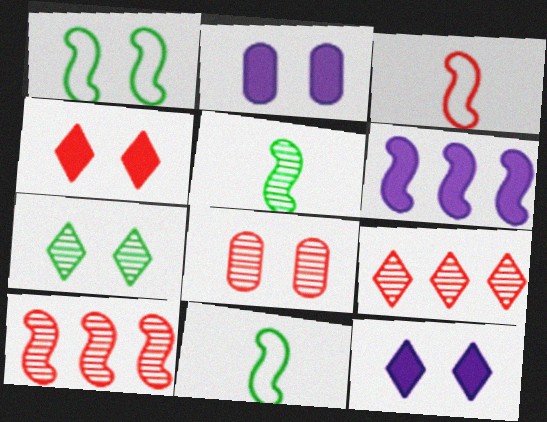[[1, 8, 12], 
[2, 9, 11]]